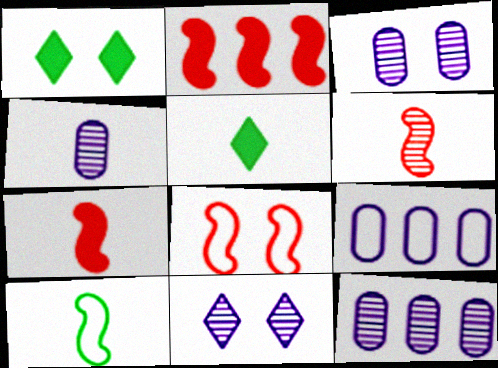[[1, 3, 8], 
[1, 6, 9], 
[2, 6, 8], 
[3, 4, 12], 
[5, 8, 12]]